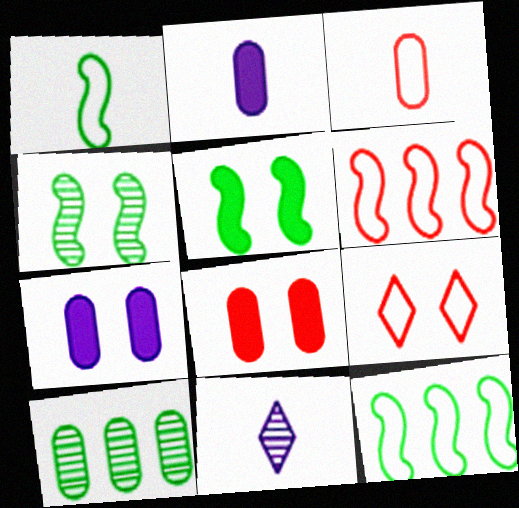[[3, 6, 9], 
[3, 7, 10], 
[4, 7, 9], 
[8, 11, 12]]